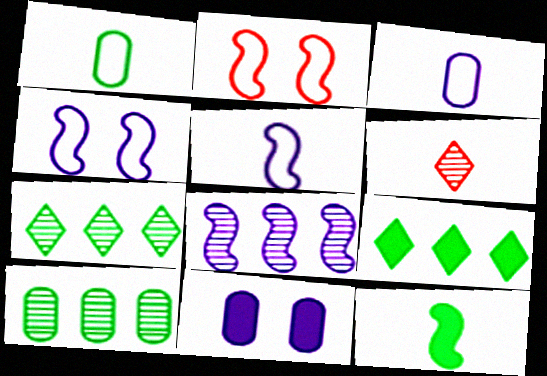[[2, 8, 12], 
[3, 6, 12]]